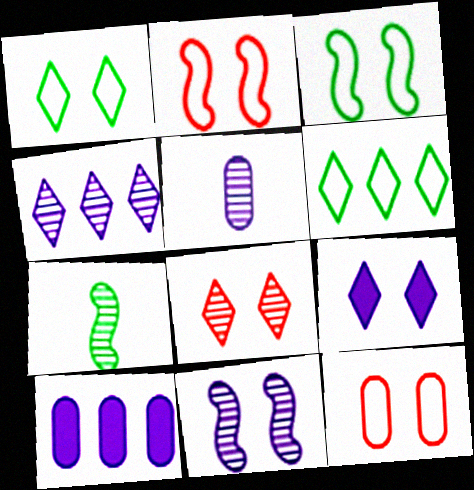[[1, 8, 9], 
[4, 5, 11]]